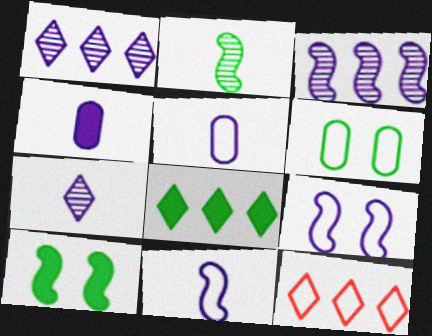[[1, 4, 9], 
[1, 8, 12], 
[2, 6, 8], 
[4, 7, 11], 
[6, 11, 12]]